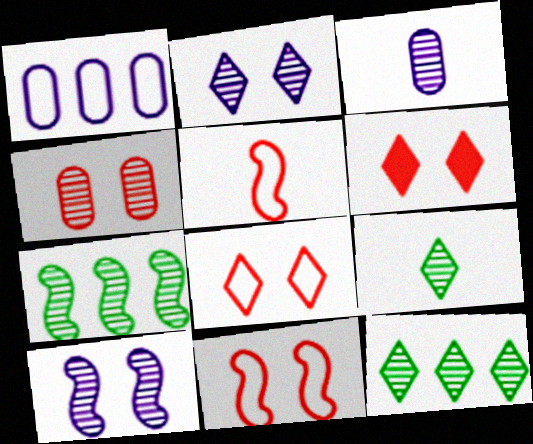[[4, 6, 11]]